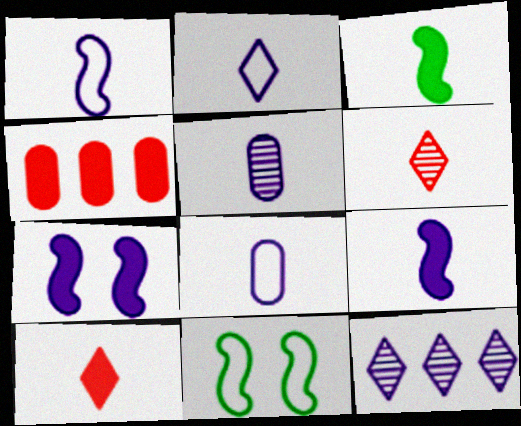[[1, 2, 8], 
[2, 5, 9], 
[3, 6, 8], 
[7, 8, 12]]